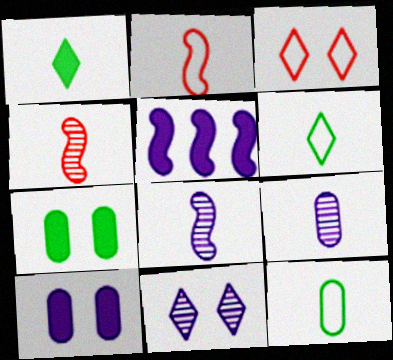[[1, 2, 9]]